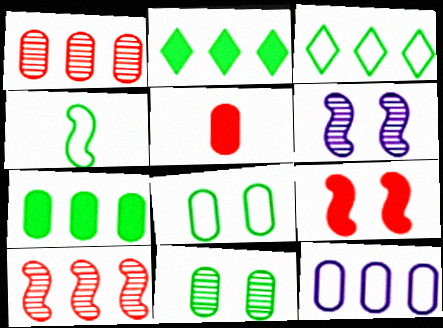[[1, 7, 12], 
[2, 4, 11], 
[2, 10, 12], 
[3, 4, 8], 
[3, 5, 6], 
[5, 11, 12]]